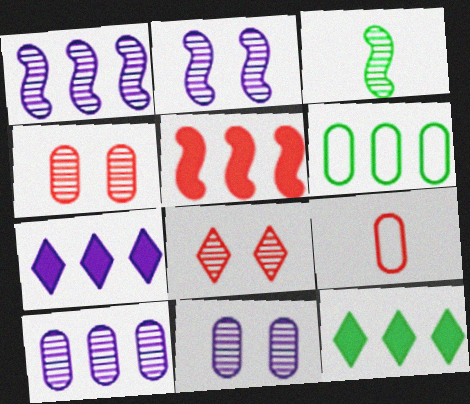[[2, 9, 12], 
[3, 8, 10], 
[5, 8, 9]]